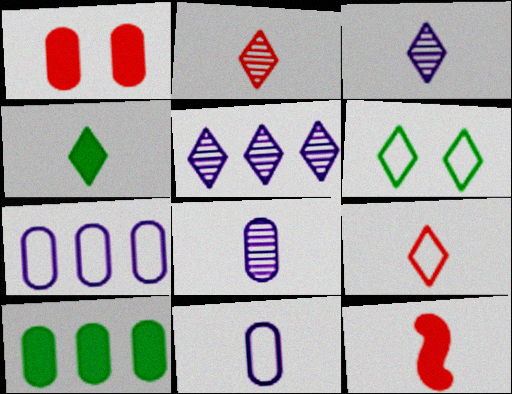[[3, 4, 9]]